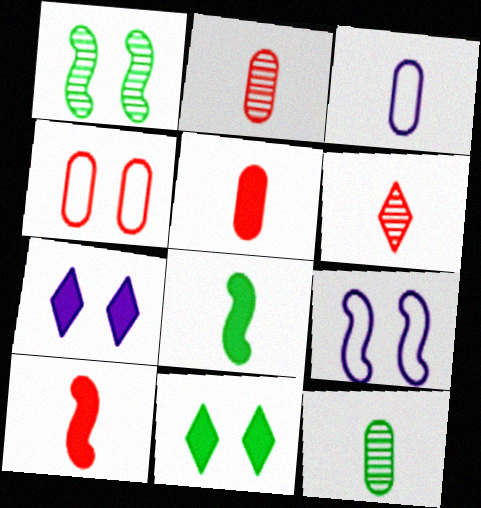[[1, 4, 7], 
[3, 5, 12], 
[3, 6, 8]]